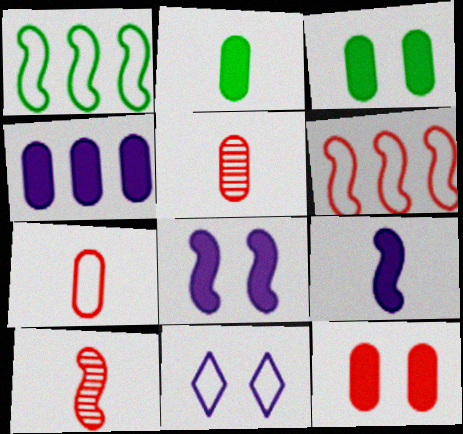[[1, 7, 11], 
[1, 8, 10], 
[2, 4, 12]]